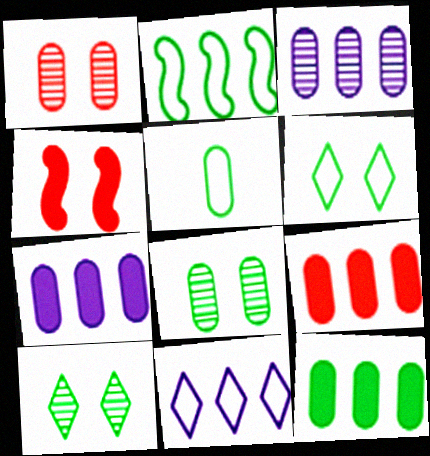[[1, 5, 7], 
[2, 5, 6], 
[5, 8, 12], 
[7, 9, 12]]